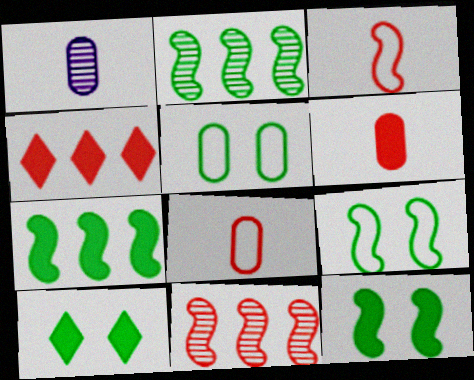[[1, 4, 9]]